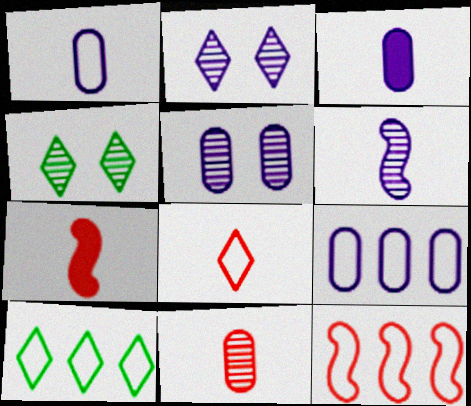[[3, 4, 12], 
[3, 5, 9], 
[4, 7, 9], 
[5, 7, 10], 
[7, 8, 11], 
[9, 10, 12]]